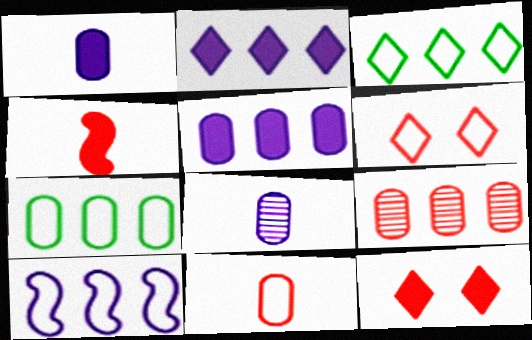[[4, 6, 9], 
[5, 7, 9]]